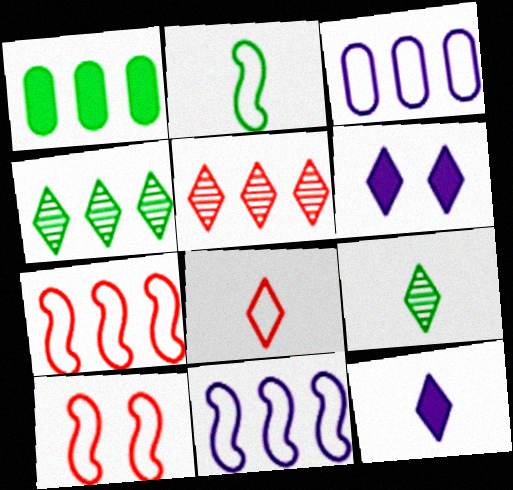[[1, 5, 11], 
[2, 10, 11], 
[4, 6, 8], 
[8, 9, 12]]